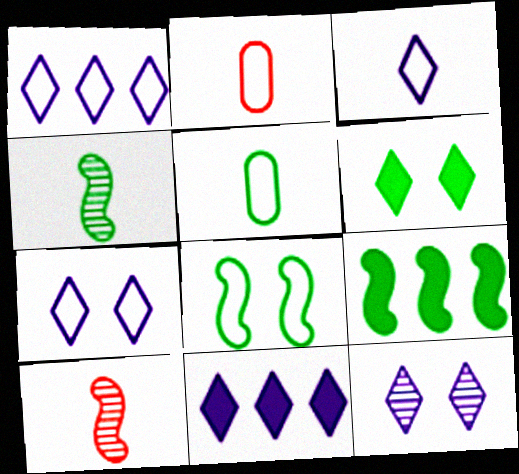[[1, 2, 8], 
[1, 3, 7], 
[2, 9, 12], 
[3, 11, 12], 
[4, 8, 9]]